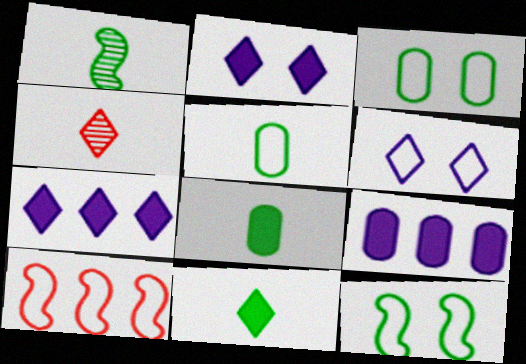[[1, 5, 11], 
[4, 9, 12], 
[5, 6, 10]]